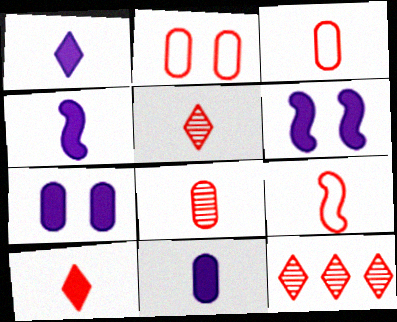[[1, 4, 11], 
[8, 9, 10]]